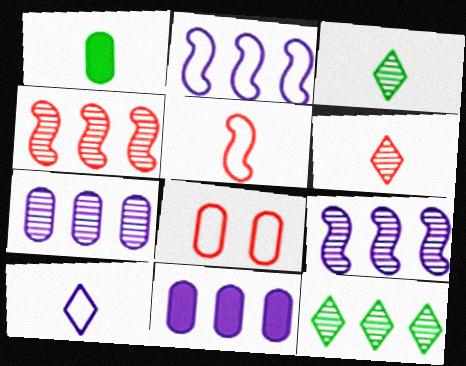[[1, 7, 8], 
[4, 7, 12]]